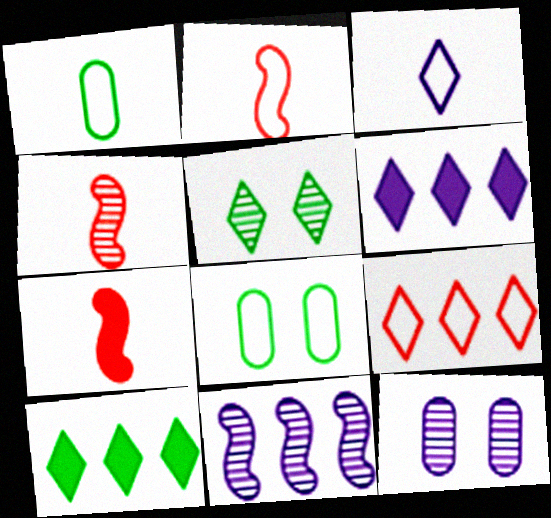[[1, 2, 3], 
[2, 4, 7], 
[2, 10, 12], 
[4, 6, 8]]